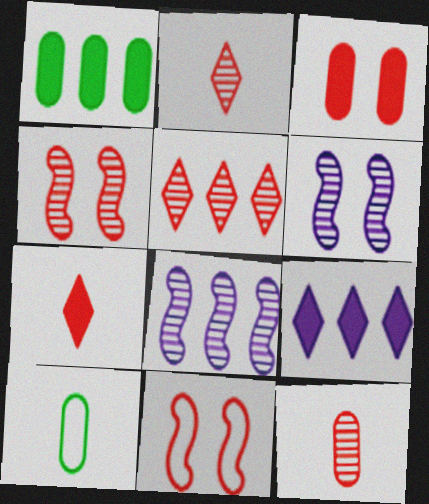[[4, 5, 12], 
[4, 9, 10]]